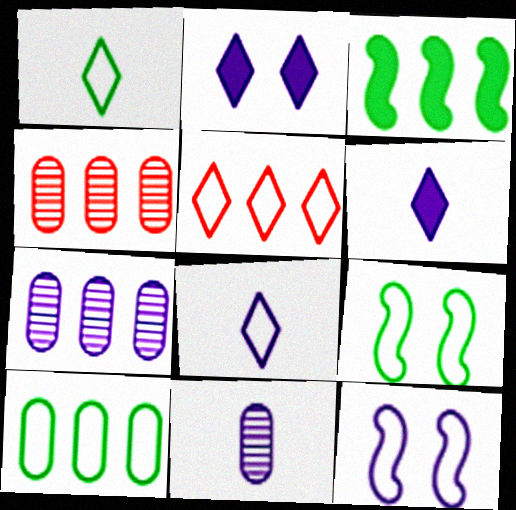[[1, 9, 10], 
[3, 5, 7], 
[4, 6, 9], 
[6, 7, 12]]